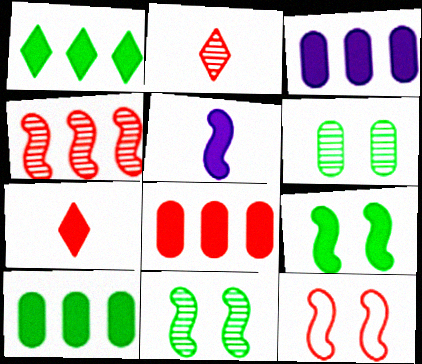[[2, 8, 12], 
[3, 7, 9], 
[3, 8, 10]]